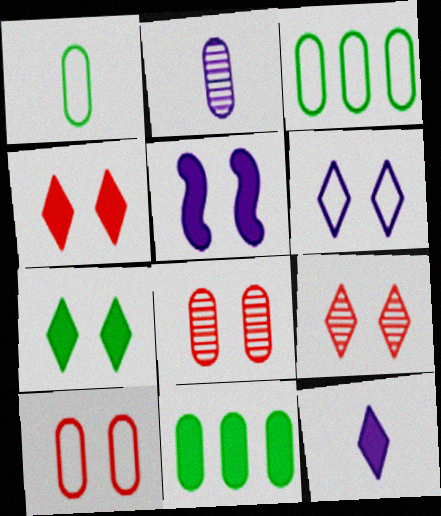[[2, 10, 11], 
[6, 7, 9]]